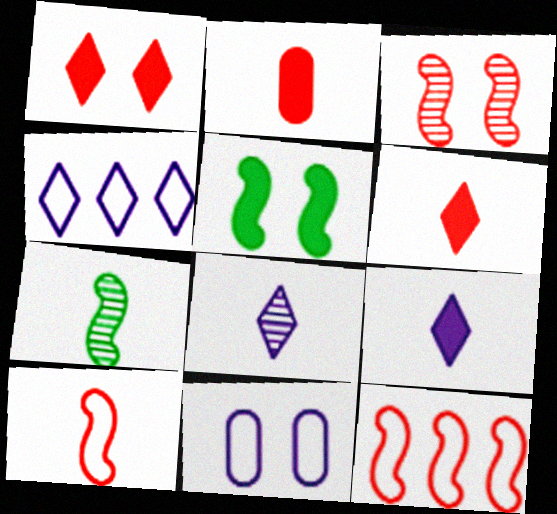[]